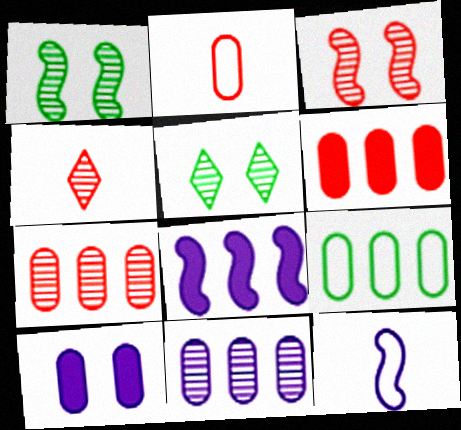[[1, 4, 11], 
[2, 5, 8], 
[3, 4, 7], 
[5, 6, 12], 
[6, 9, 11]]